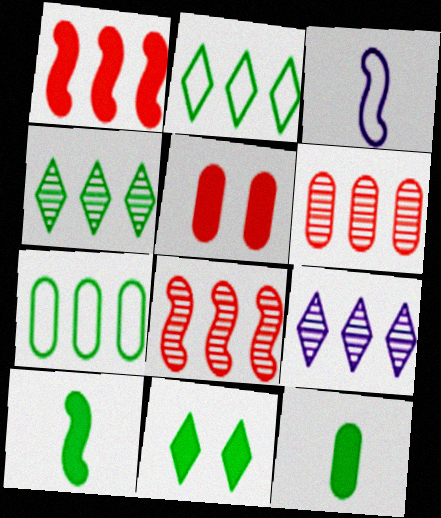[[1, 7, 9], 
[3, 4, 5], 
[3, 6, 11]]